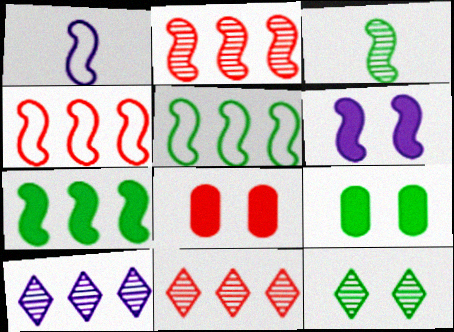[[1, 9, 11], 
[3, 4, 6]]